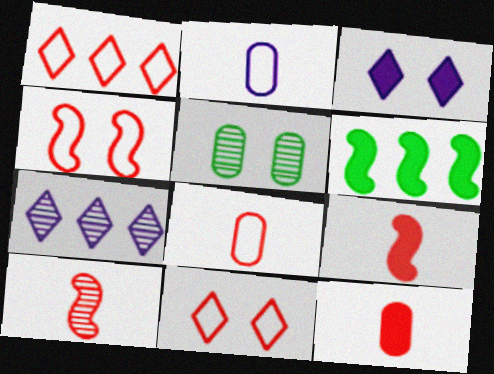[[1, 4, 8], 
[3, 4, 5], 
[3, 6, 12], 
[5, 7, 10]]